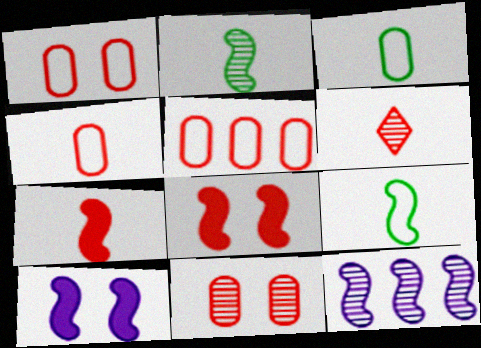[[1, 4, 5], 
[4, 6, 7], 
[5, 6, 8], 
[8, 9, 12]]